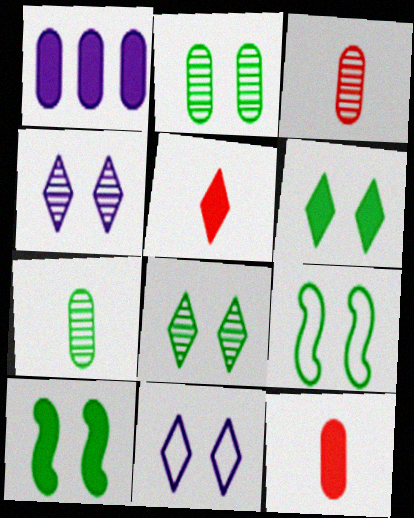[[1, 5, 10], 
[2, 6, 9]]